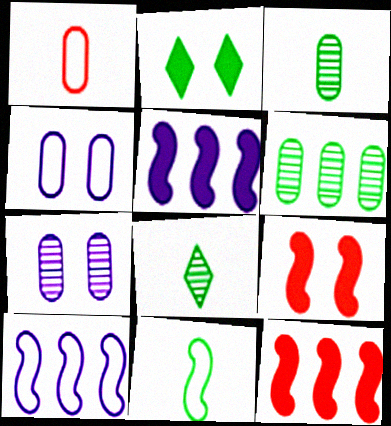[[2, 6, 11], 
[4, 8, 12]]